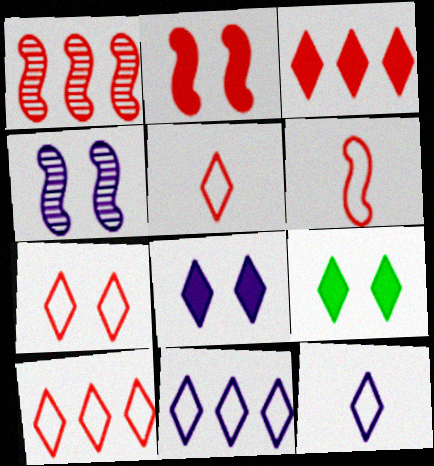[[1, 2, 6], 
[5, 7, 10]]